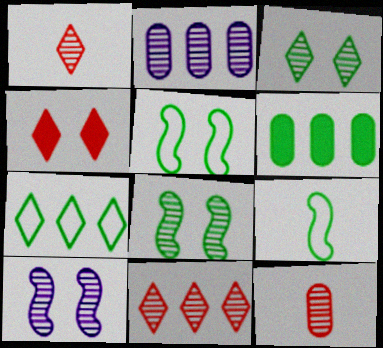[[1, 2, 8], 
[2, 4, 9], 
[3, 6, 9]]